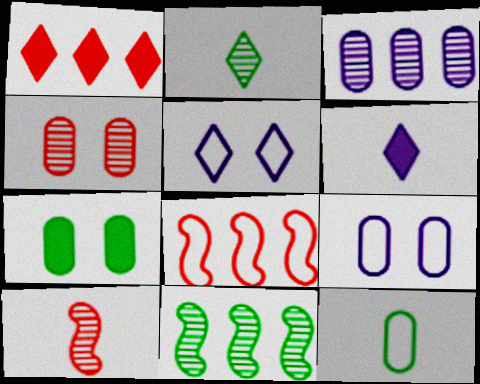[[1, 2, 5], 
[4, 7, 9], 
[5, 8, 12], 
[6, 10, 12]]